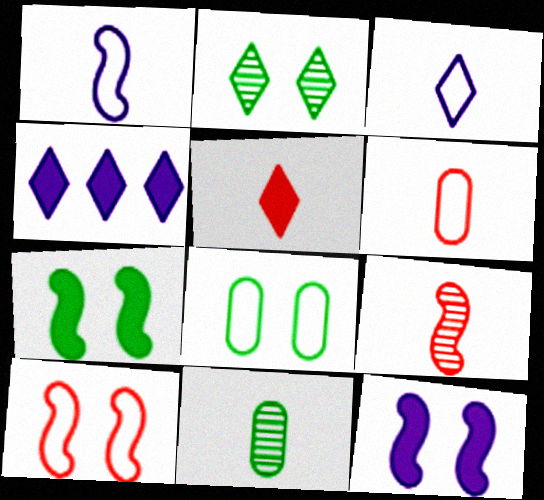[[1, 5, 11], 
[2, 7, 8], 
[4, 8, 9], 
[4, 10, 11], 
[5, 6, 9]]